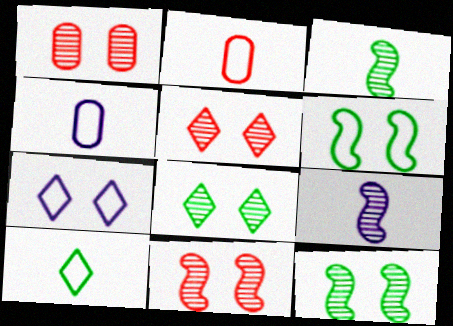[[1, 5, 11]]